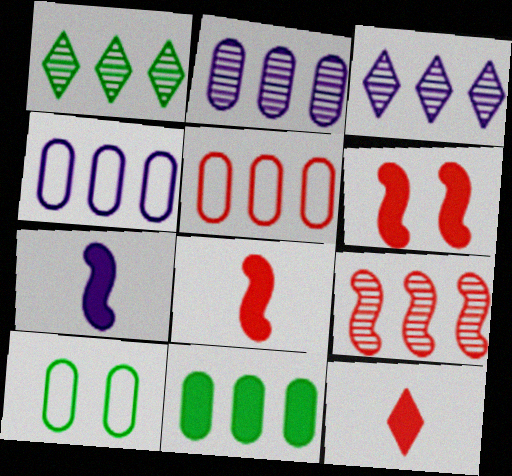[[1, 2, 9], 
[2, 5, 11], 
[3, 8, 10]]